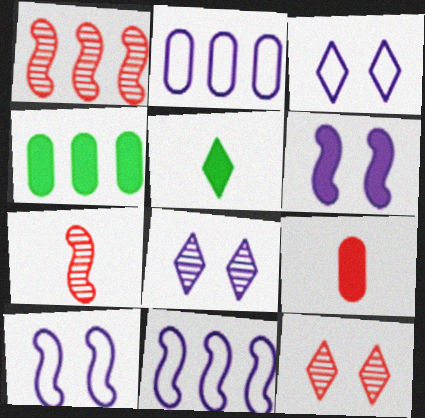[[3, 4, 7]]